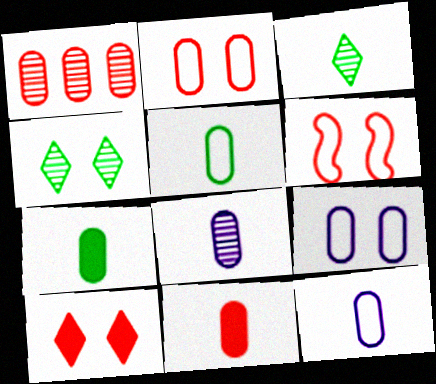[[1, 2, 11], 
[1, 7, 9], 
[5, 8, 11]]